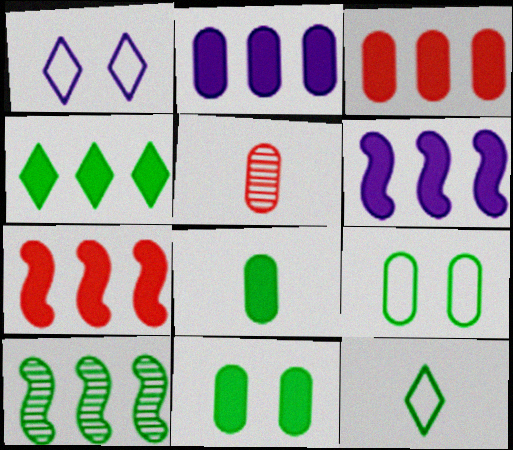[[2, 4, 7], 
[2, 5, 9], 
[3, 4, 6], 
[10, 11, 12]]